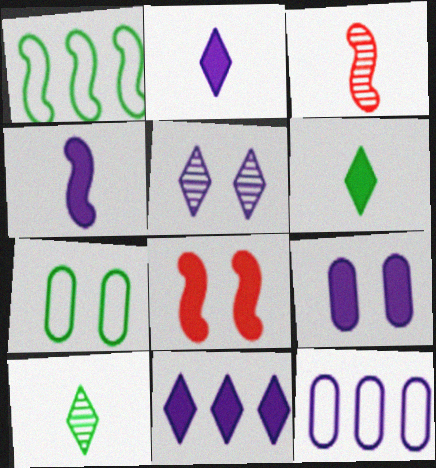[[3, 7, 11], 
[4, 5, 12], 
[4, 9, 11], 
[5, 7, 8], 
[8, 10, 12]]